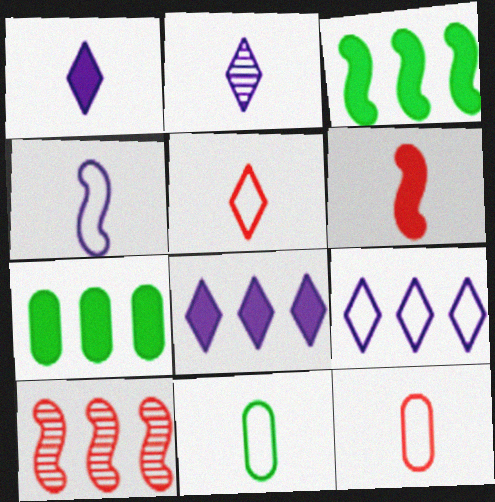[[2, 6, 11], 
[4, 5, 11], 
[7, 9, 10]]